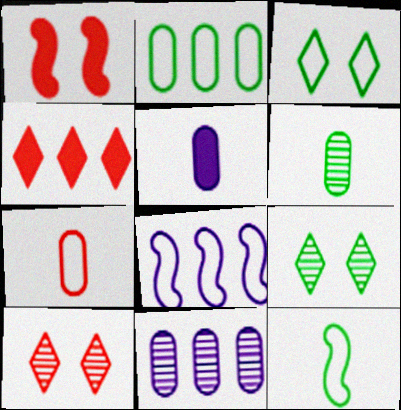[[2, 3, 12], 
[3, 7, 8], 
[5, 6, 7]]